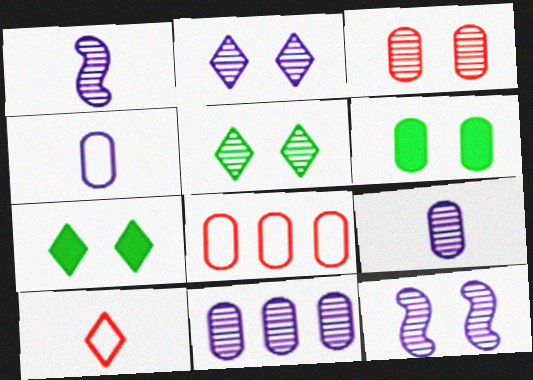[[1, 2, 11], 
[1, 7, 8], 
[3, 5, 12], 
[6, 8, 9]]